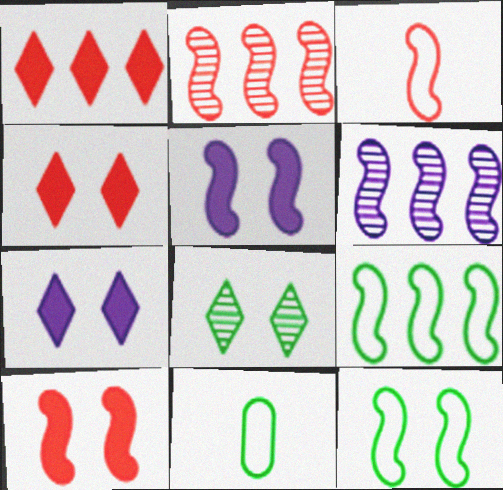[[2, 3, 10], 
[2, 7, 11], 
[4, 6, 11]]